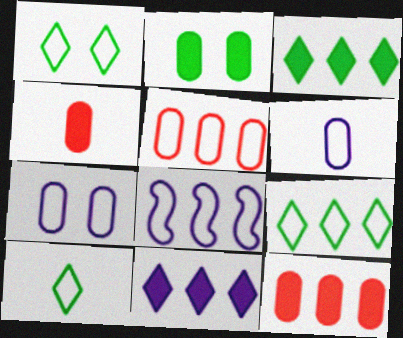[[1, 9, 10], 
[5, 8, 9]]